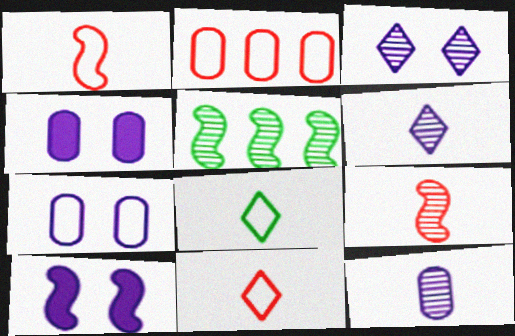[[1, 5, 10], 
[3, 7, 10], 
[4, 5, 11]]